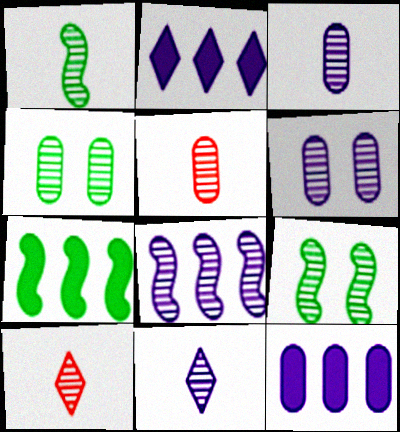[[1, 3, 10], 
[1, 5, 11], 
[4, 8, 10], 
[6, 8, 11]]